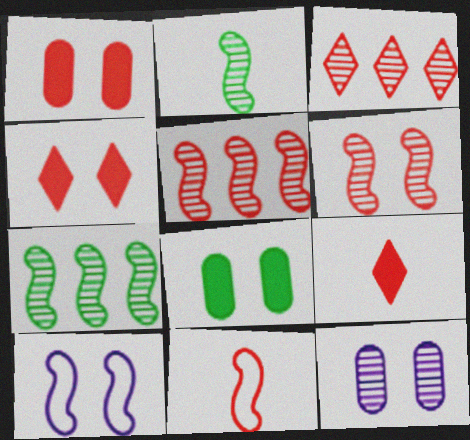[[1, 3, 11], 
[2, 3, 12]]